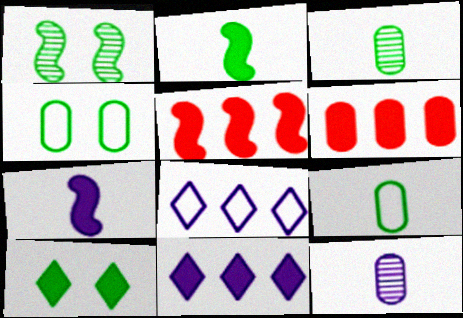[[1, 4, 10], 
[4, 6, 12], 
[6, 7, 10]]